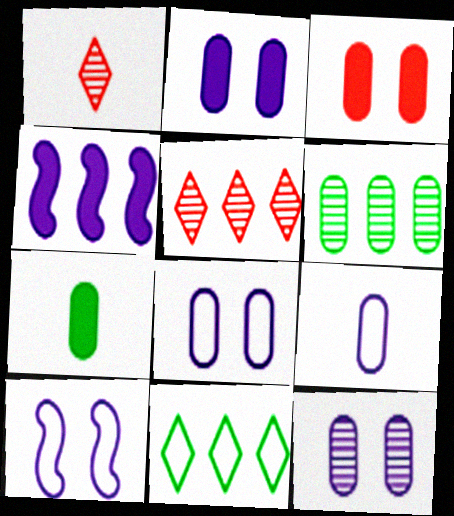[[2, 8, 12], 
[3, 6, 9], 
[5, 7, 10]]